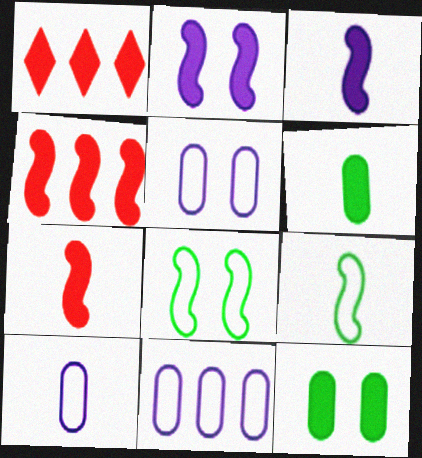[[1, 2, 6], 
[1, 3, 12], 
[5, 10, 11]]